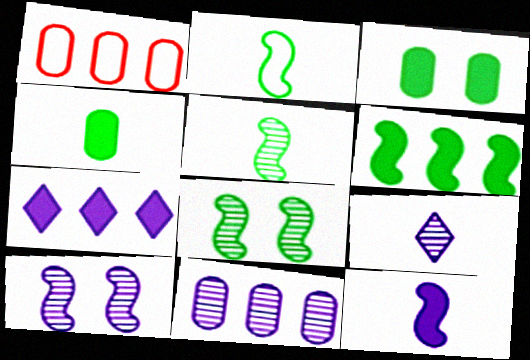[[2, 6, 8], 
[9, 10, 11]]